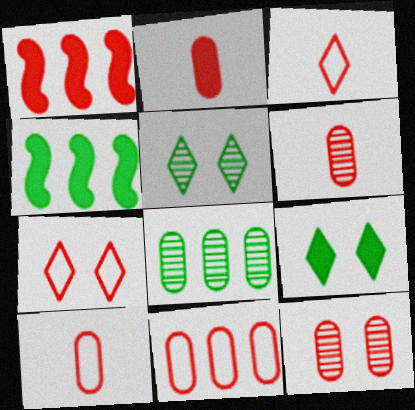[[1, 3, 12], 
[1, 6, 7], 
[2, 6, 10], 
[2, 11, 12]]